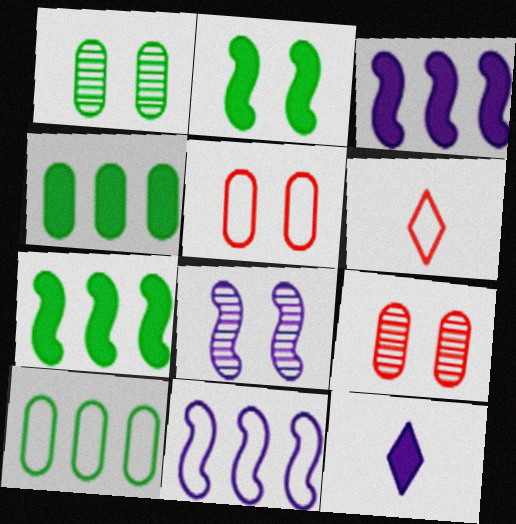[[1, 3, 6], 
[4, 6, 8]]